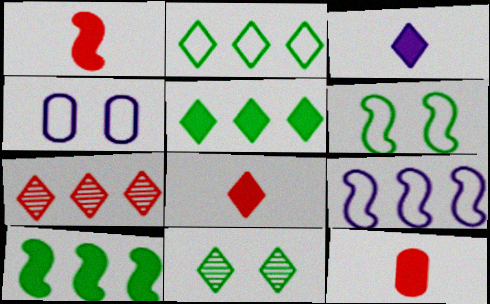[[1, 8, 12], 
[9, 11, 12]]